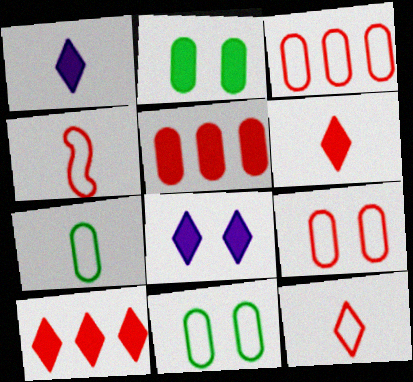[]